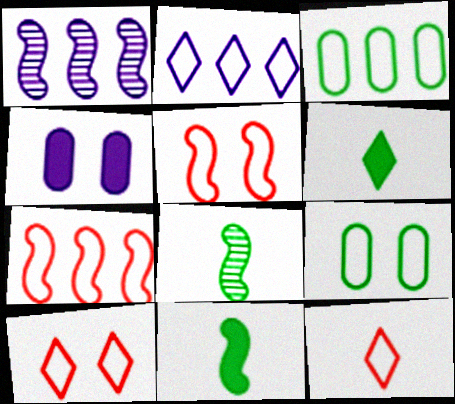[[1, 5, 11], 
[2, 3, 7]]